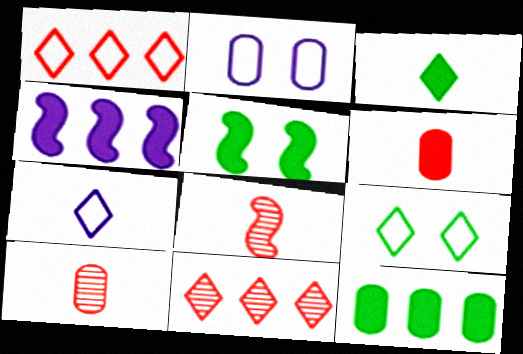[[1, 7, 9], 
[2, 10, 12], 
[3, 5, 12], 
[4, 9, 10]]